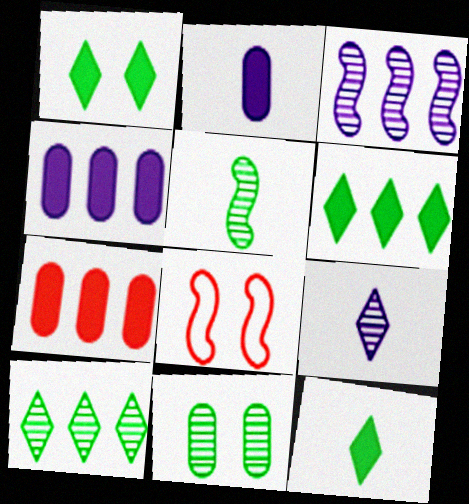[[1, 6, 12], 
[2, 8, 10], 
[5, 10, 11]]